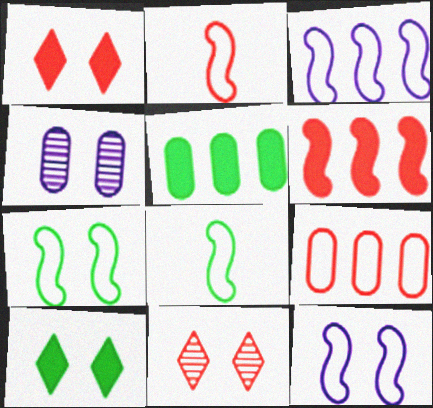[[1, 4, 7], 
[2, 3, 7]]